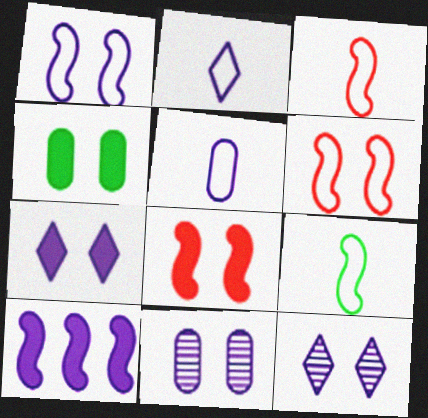[[1, 7, 11], 
[2, 10, 11], 
[4, 6, 12], 
[4, 7, 8], 
[5, 10, 12]]